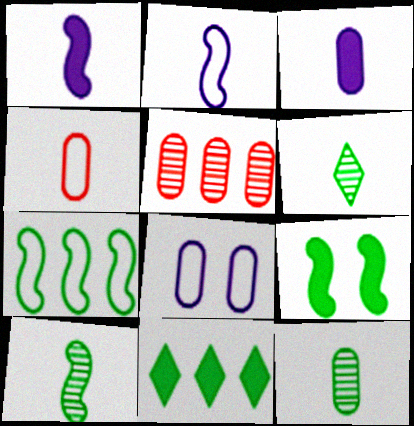[[1, 4, 6], 
[3, 4, 12], 
[6, 10, 12], 
[7, 9, 10]]